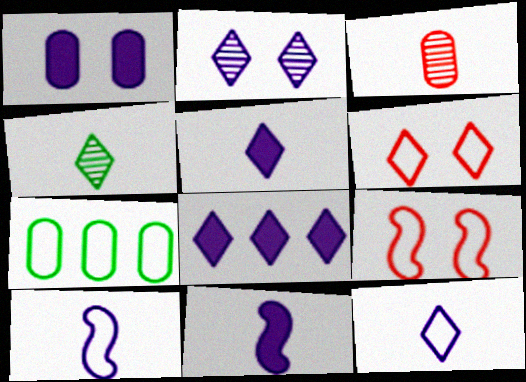[[1, 3, 7], 
[1, 8, 11], 
[2, 8, 12], 
[4, 6, 8], 
[6, 7, 10], 
[7, 9, 12]]